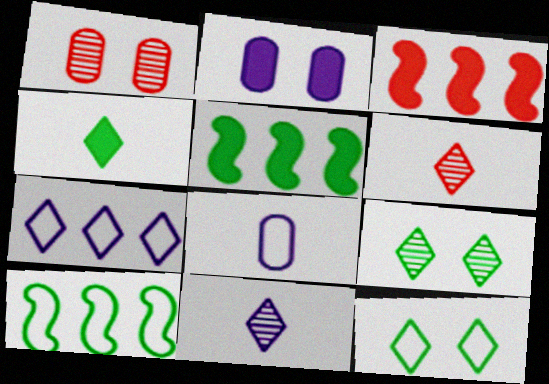[[2, 3, 4], 
[2, 6, 10], 
[3, 8, 9]]